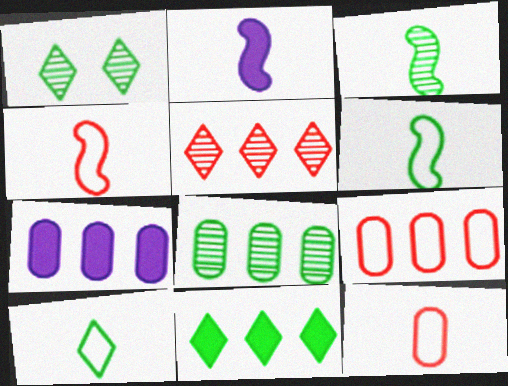[[1, 2, 9], 
[1, 3, 8], 
[1, 4, 7], 
[1, 10, 11], 
[2, 3, 4], 
[7, 8, 9]]